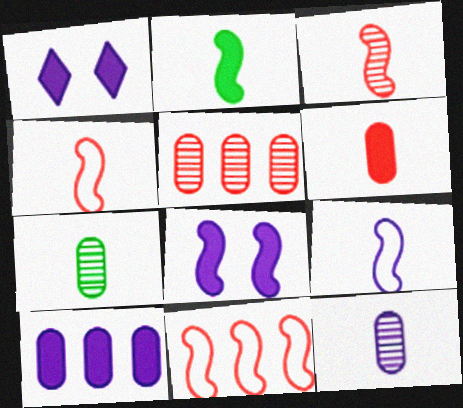[[1, 7, 11], 
[2, 3, 9]]